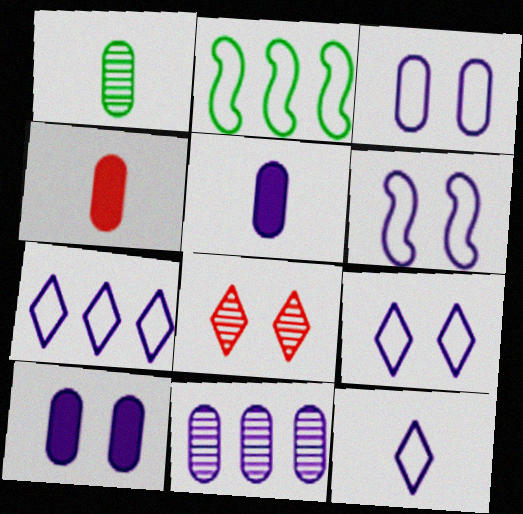[[2, 5, 8], 
[3, 5, 11], 
[3, 6, 9], 
[7, 9, 12]]